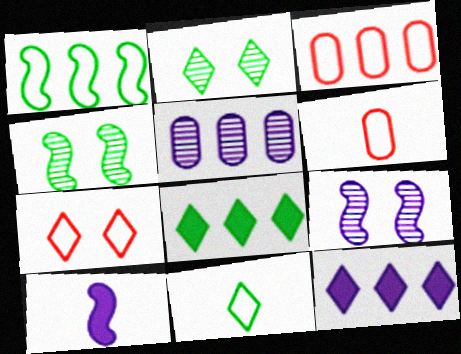[[2, 3, 10], 
[2, 8, 11], 
[4, 6, 12], 
[6, 8, 9]]